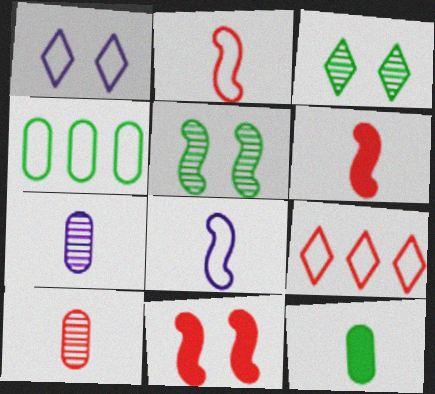[[1, 2, 4], 
[9, 10, 11]]